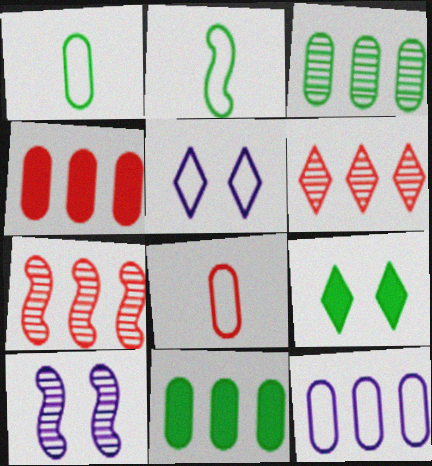[[2, 3, 9], 
[3, 4, 12]]